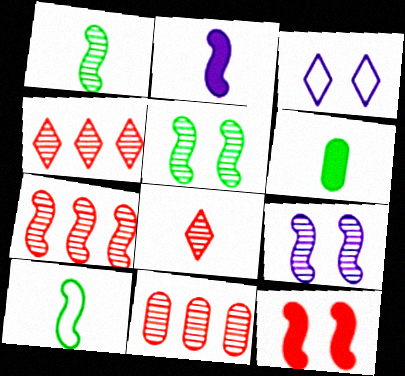[[1, 7, 9], 
[3, 6, 7], 
[4, 7, 11]]